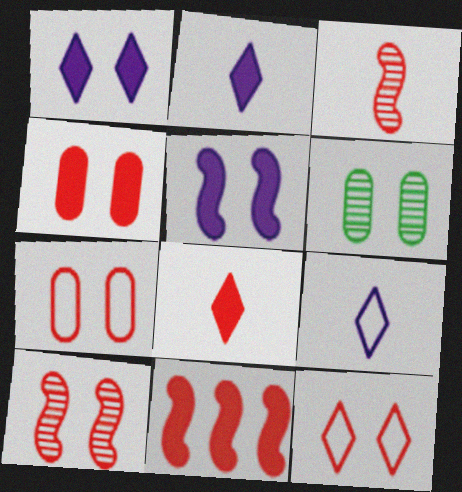[[4, 8, 11], 
[4, 10, 12], 
[5, 6, 12], 
[6, 9, 11]]